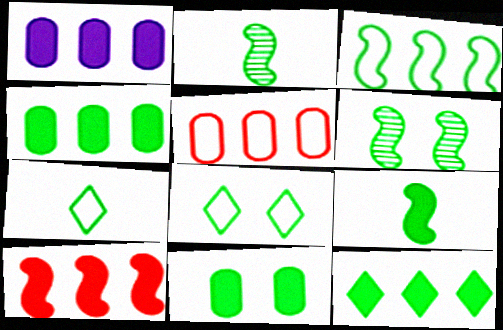[[1, 10, 12], 
[2, 4, 8], 
[3, 6, 9], 
[4, 6, 7], 
[6, 8, 11], 
[9, 11, 12]]